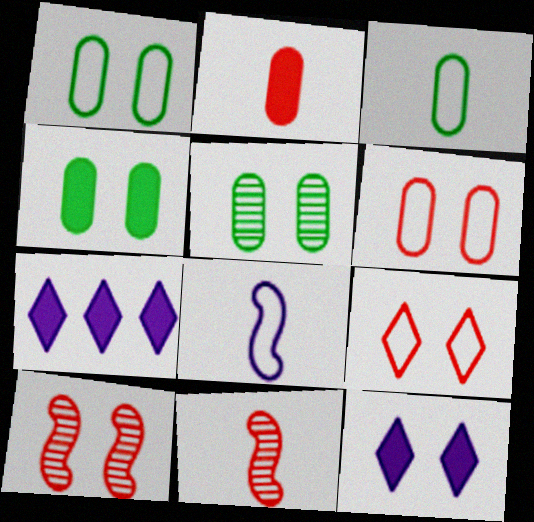[[1, 4, 5], 
[1, 7, 11], 
[1, 10, 12], 
[3, 7, 10]]